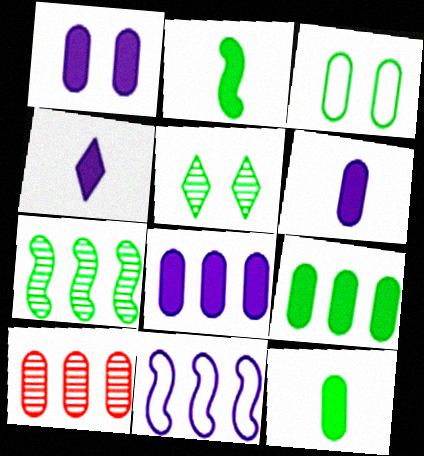[[1, 6, 8], 
[3, 6, 10]]